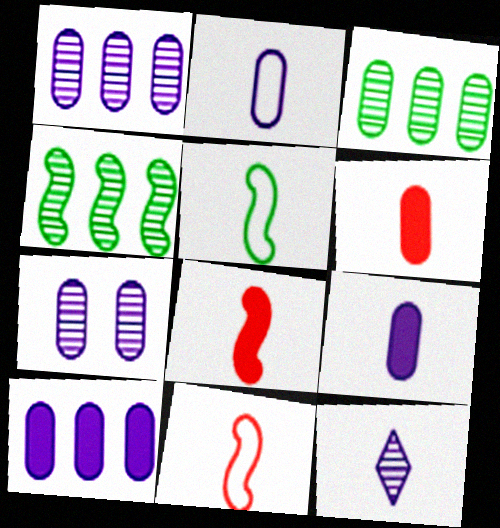[[2, 7, 10], 
[5, 6, 12]]